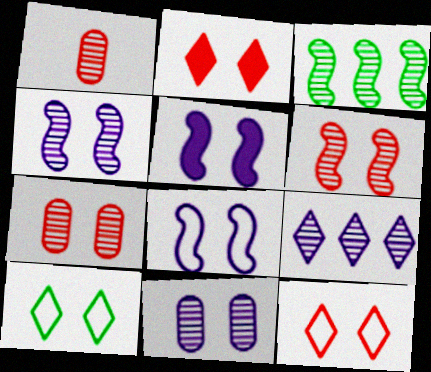[[4, 5, 8], 
[5, 7, 10]]